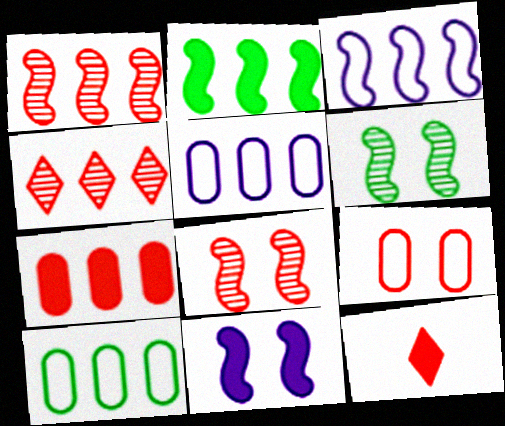[[1, 2, 3], 
[1, 9, 12], 
[2, 4, 5], 
[5, 6, 12]]